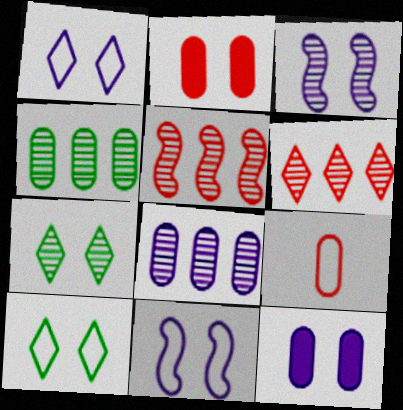[[1, 3, 12], 
[2, 3, 10], 
[2, 7, 11], 
[4, 9, 12]]